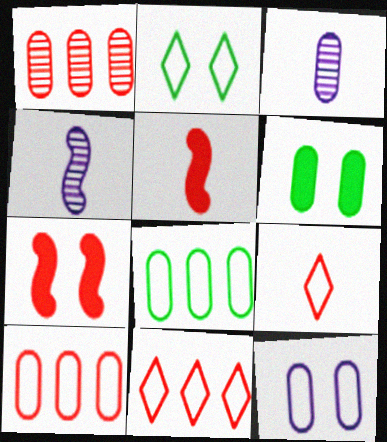[[1, 7, 9], 
[3, 6, 10], 
[4, 6, 11]]